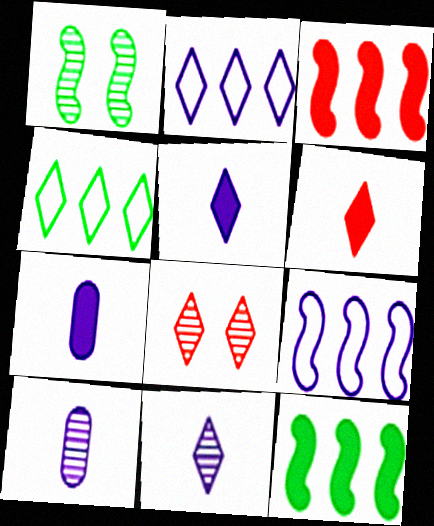[[4, 5, 8]]